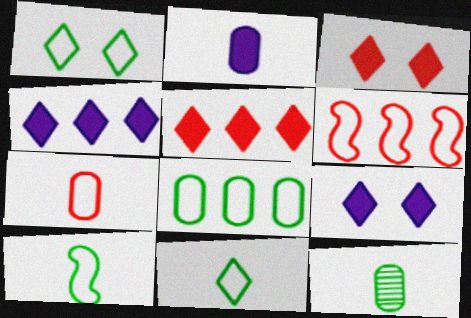[[1, 8, 10], 
[2, 7, 12], 
[6, 9, 12]]